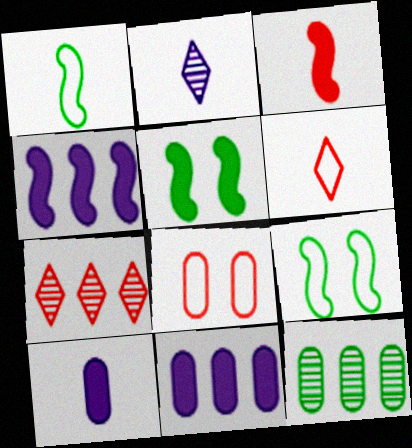[[3, 4, 5], 
[3, 7, 8], 
[7, 9, 10], 
[8, 10, 12]]